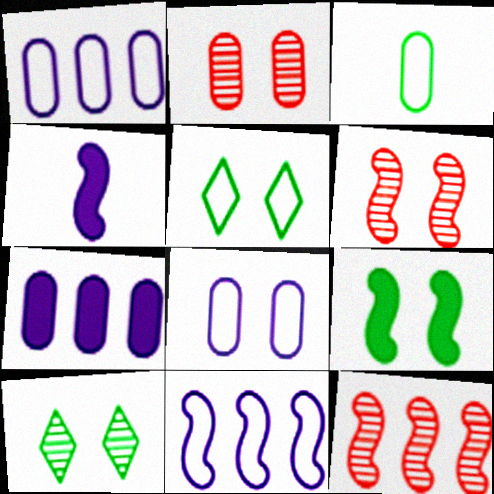[[2, 3, 7]]